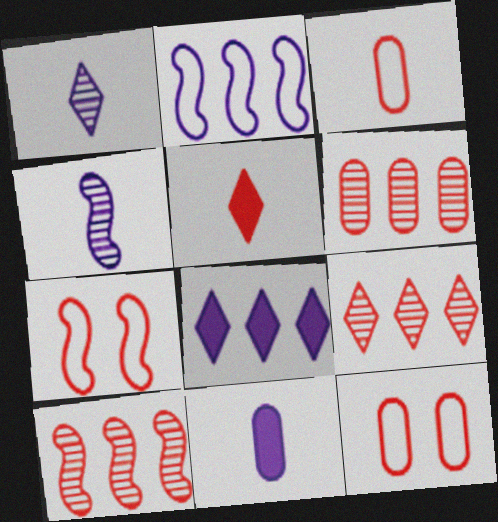[[5, 6, 7], 
[5, 10, 12], 
[6, 9, 10]]